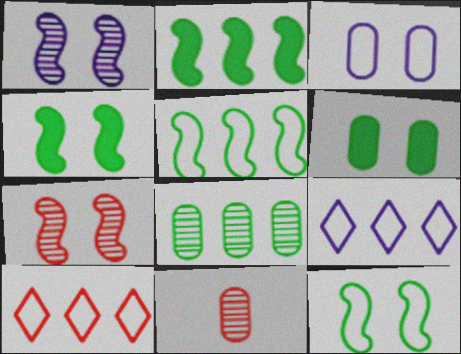[[4, 9, 11]]